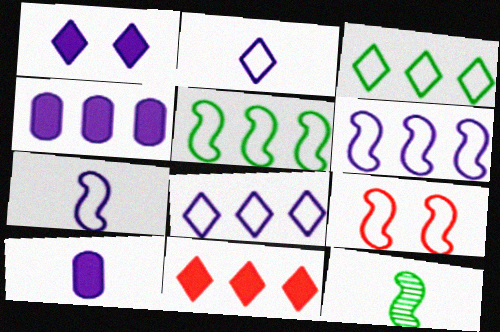[[5, 7, 9]]